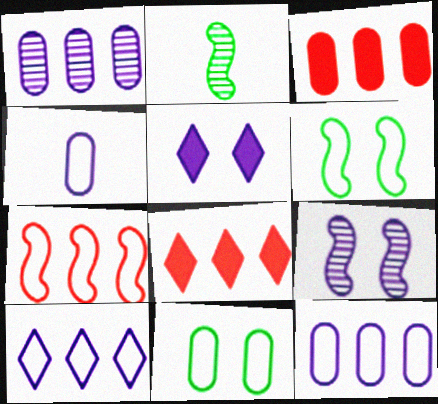[]